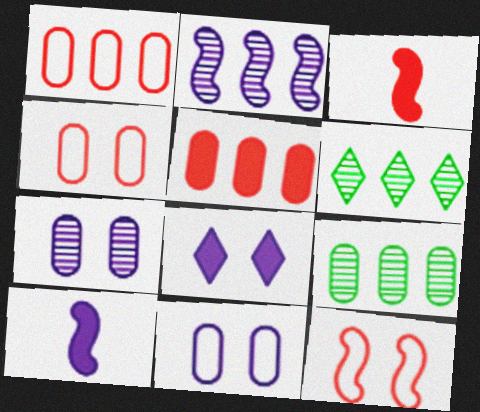[[3, 6, 11], 
[4, 6, 10]]